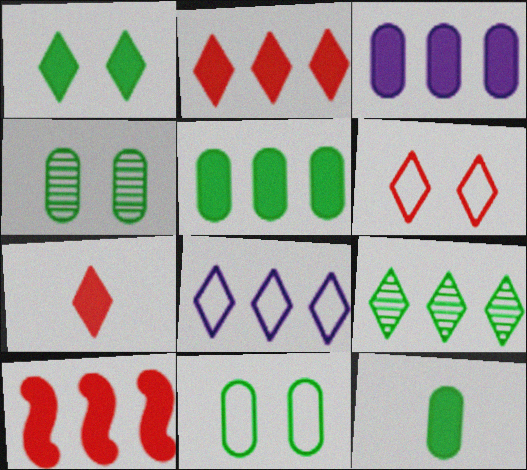[[2, 8, 9]]